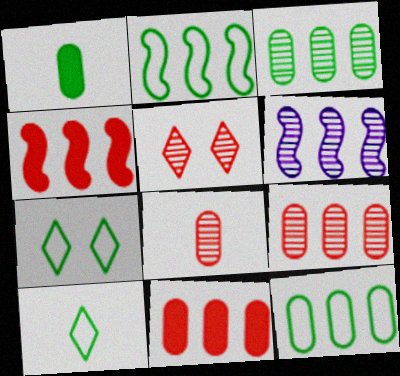[[2, 4, 6]]